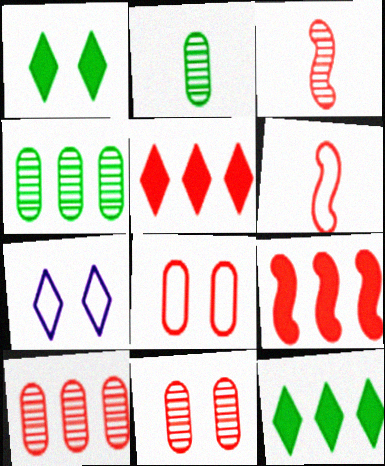[[2, 7, 9], 
[3, 5, 8], 
[5, 6, 11]]